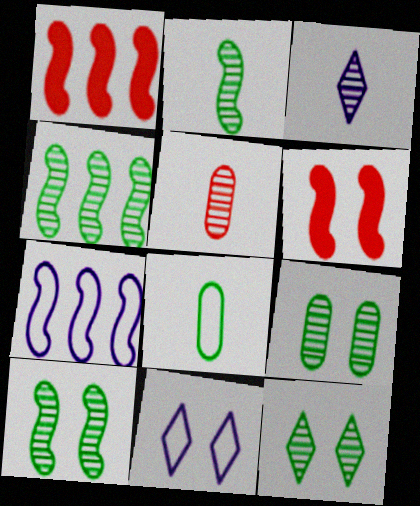[[1, 4, 7], 
[2, 3, 5], 
[2, 4, 10], 
[2, 6, 7], 
[6, 9, 11], 
[9, 10, 12]]